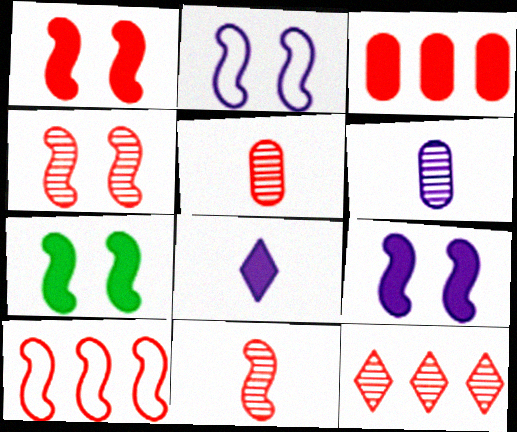[[1, 7, 9], 
[1, 10, 11], 
[2, 4, 7], 
[3, 7, 8], 
[3, 10, 12], 
[4, 5, 12]]